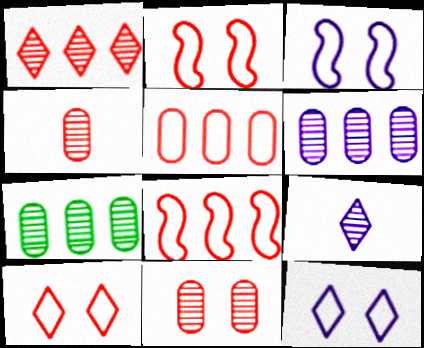[]